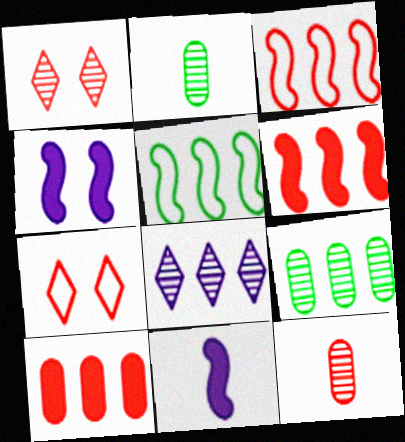[[5, 8, 10], 
[6, 7, 12], 
[7, 9, 11]]